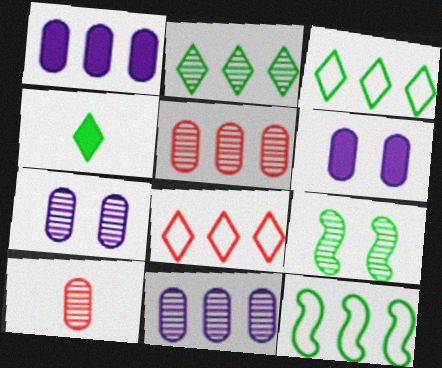[]